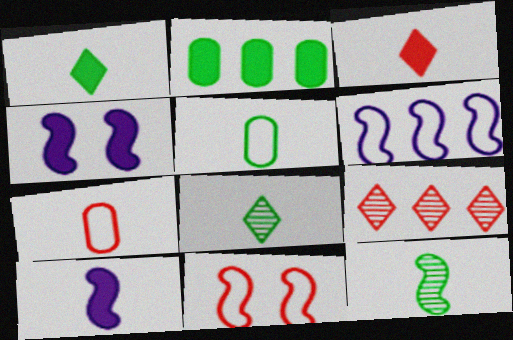[[1, 5, 12], 
[2, 3, 4], 
[2, 6, 9], 
[4, 5, 9], 
[7, 8, 10]]